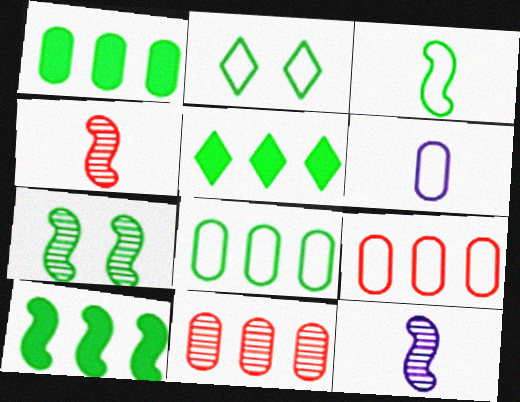[[1, 5, 10], 
[2, 3, 8], 
[3, 7, 10]]